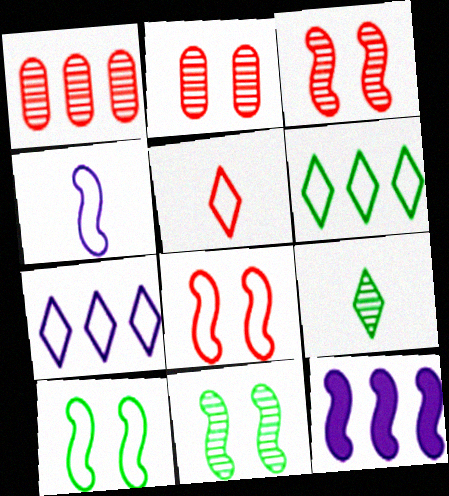[[1, 6, 12]]